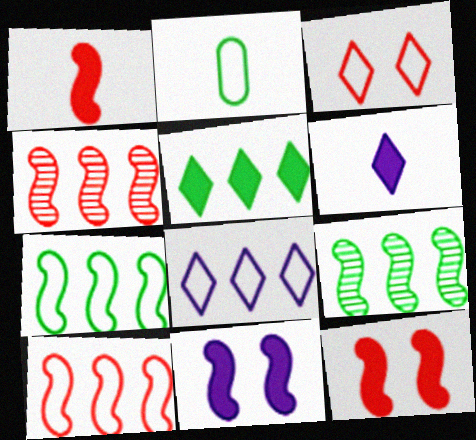[]